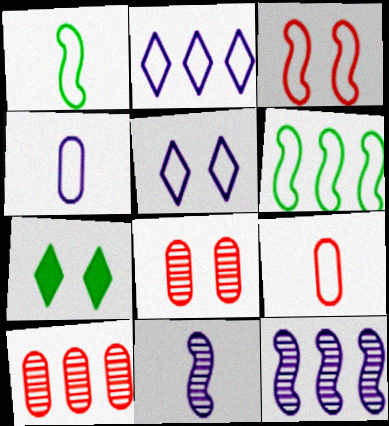[[5, 6, 9], 
[7, 9, 12]]